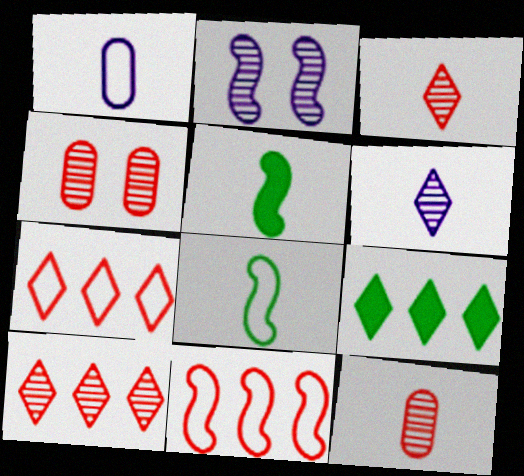[[1, 3, 5], 
[2, 5, 11]]